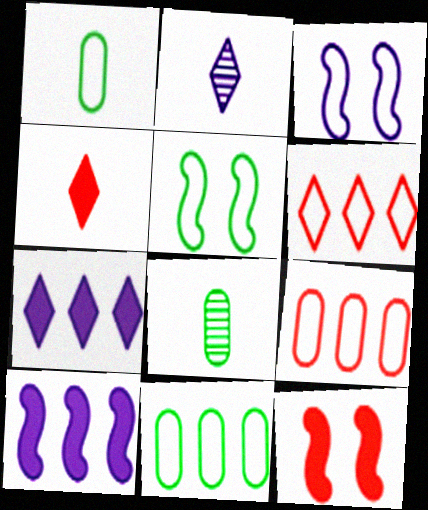[[1, 3, 6], 
[2, 11, 12]]